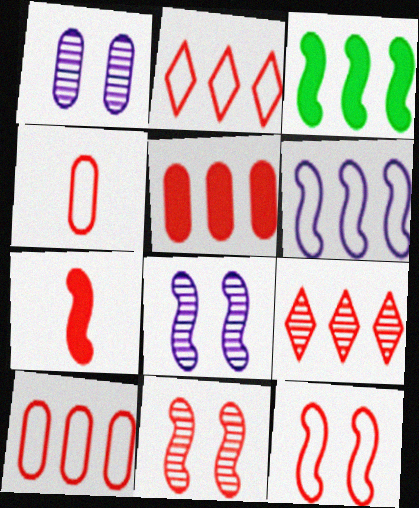[[2, 4, 12]]